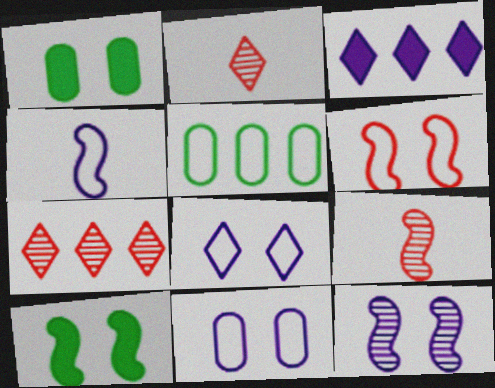[[1, 4, 7], 
[6, 10, 12]]